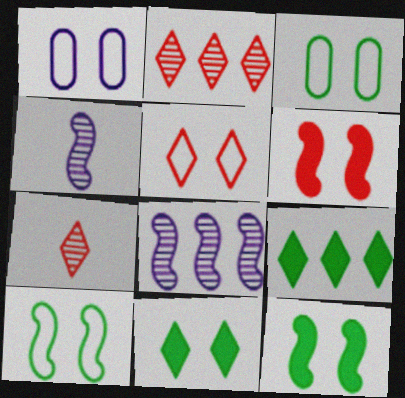[[1, 5, 10]]